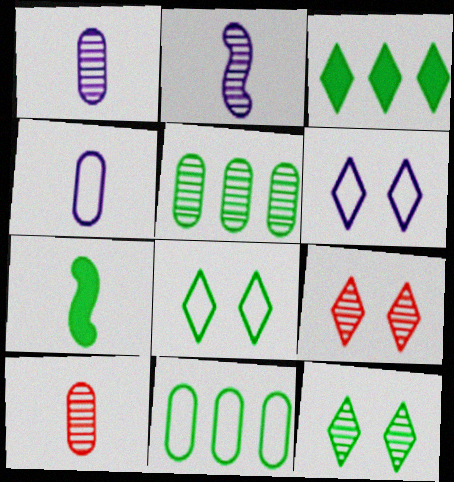[[2, 5, 9], 
[5, 7, 8], 
[7, 11, 12]]